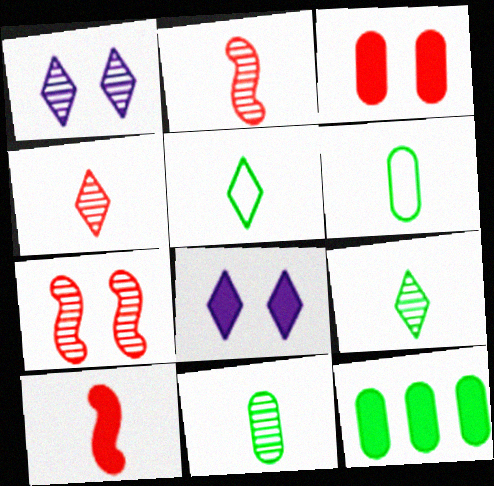[[8, 10, 12]]